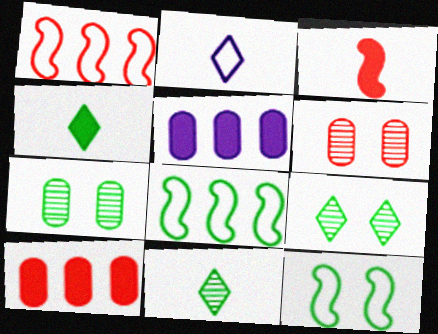[[4, 7, 8]]